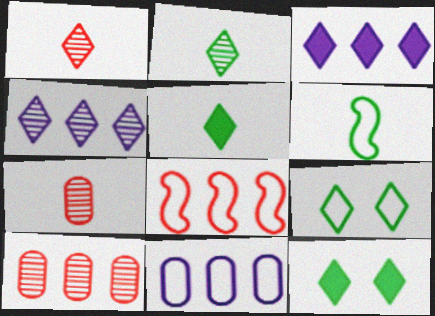[[1, 3, 9]]